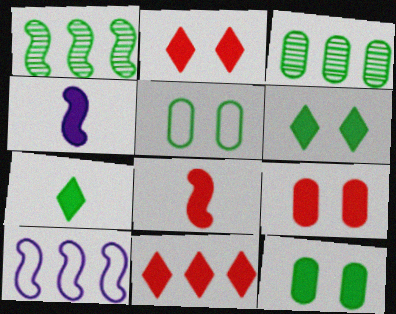[[1, 5, 7], 
[3, 10, 11], 
[4, 11, 12], 
[8, 9, 11]]